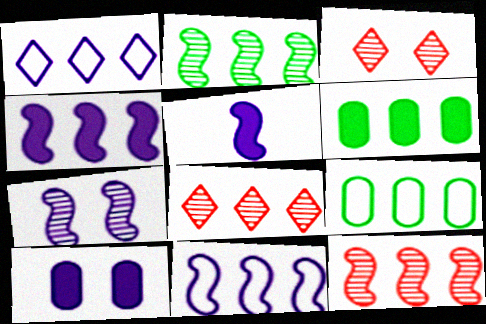[[1, 6, 12], 
[3, 5, 9], 
[4, 8, 9], 
[5, 7, 11], 
[6, 8, 11]]